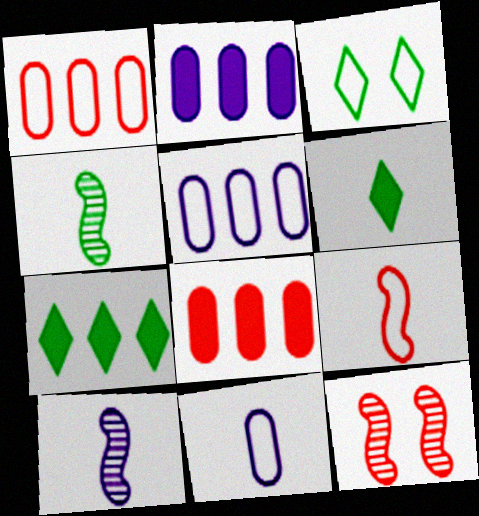[[3, 5, 9], 
[3, 8, 10], 
[5, 6, 12], 
[7, 11, 12]]